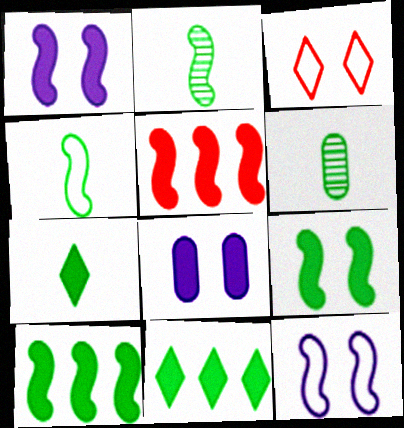[[2, 5, 12], 
[4, 6, 7], 
[5, 7, 8]]